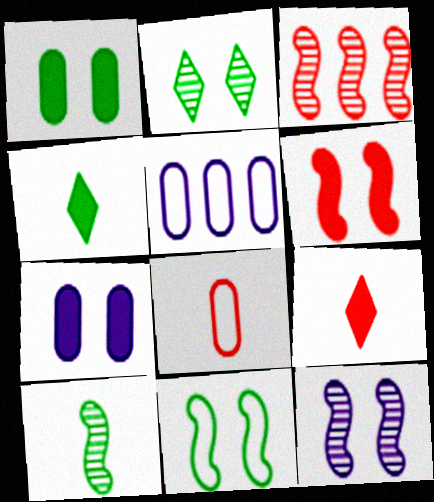[[1, 2, 11], 
[3, 10, 12], 
[6, 11, 12]]